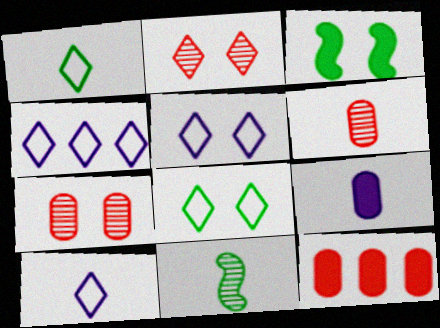[[3, 4, 6], 
[3, 5, 7], 
[4, 5, 10], 
[5, 11, 12]]